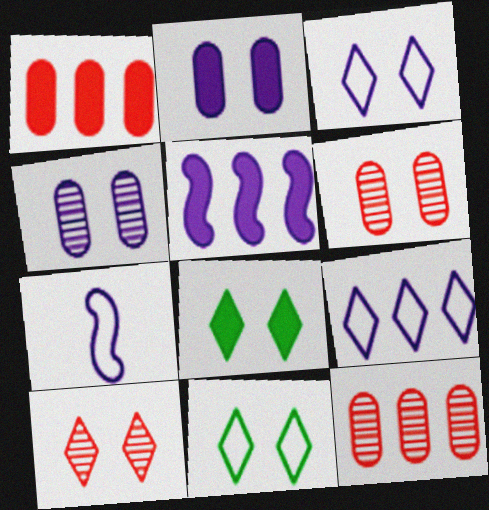[[3, 8, 10], 
[7, 8, 12]]